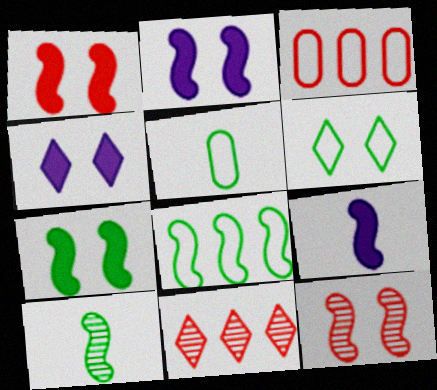[[1, 2, 7], 
[2, 5, 11], 
[3, 4, 10], 
[5, 6, 8], 
[7, 8, 10], 
[8, 9, 12]]